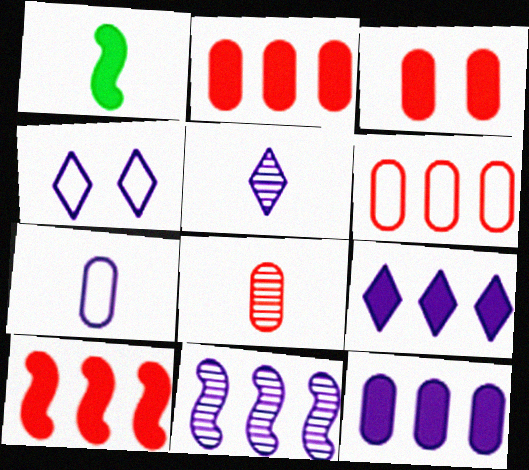[[1, 3, 9], 
[3, 6, 8], 
[4, 5, 9]]